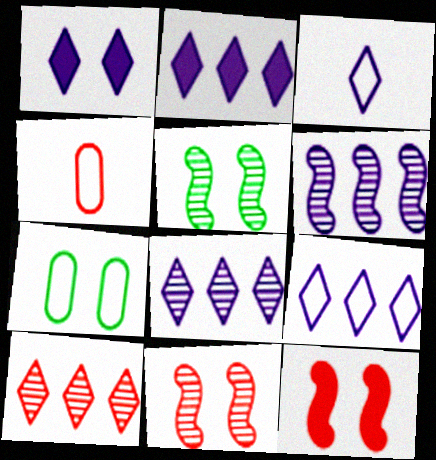[[1, 3, 8], 
[1, 7, 11], 
[2, 4, 5], 
[2, 8, 9], 
[4, 10, 12]]